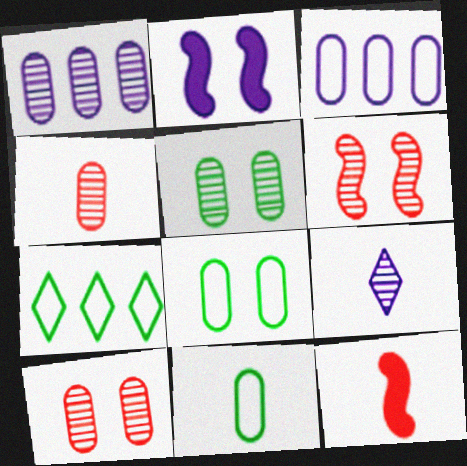[[1, 4, 5], 
[2, 3, 9], 
[2, 4, 7], 
[9, 11, 12]]